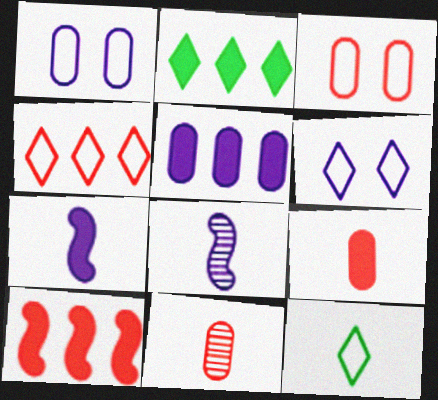[[2, 3, 8], 
[2, 5, 10], 
[4, 6, 12], 
[5, 6, 8], 
[7, 11, 12], 
[8, 9, 12]]